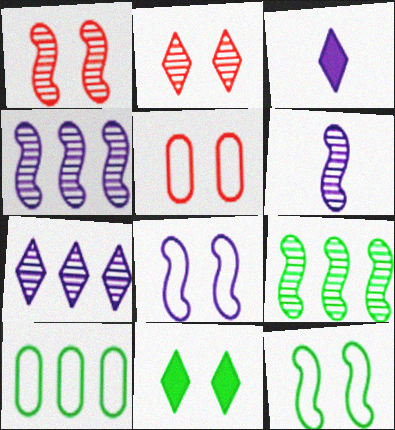[[1, 3, 10], 
[1, 6, 9], 
[3, 5, 9]]